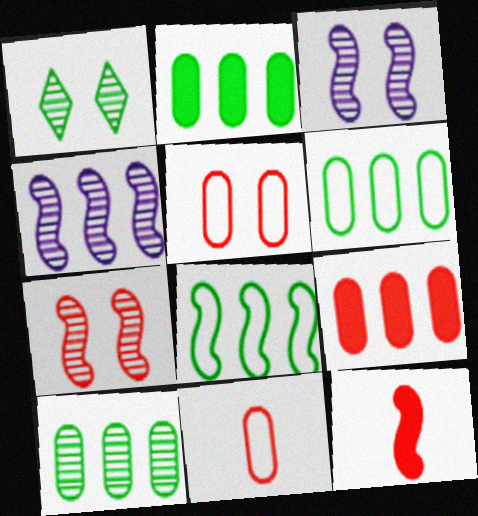[[2, 6, 10], 
[3, 8, 12]]